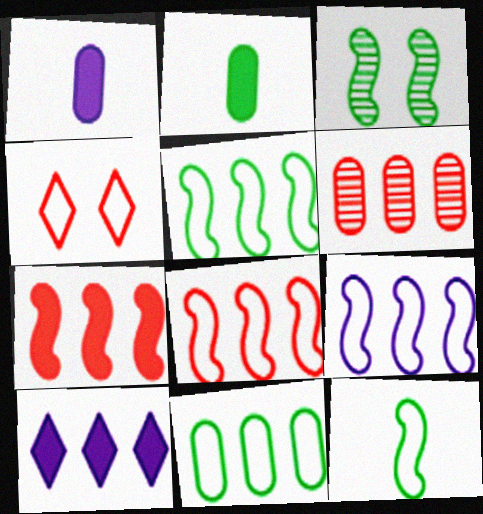[[5, 6, 10], 
[5, 8, 9]]